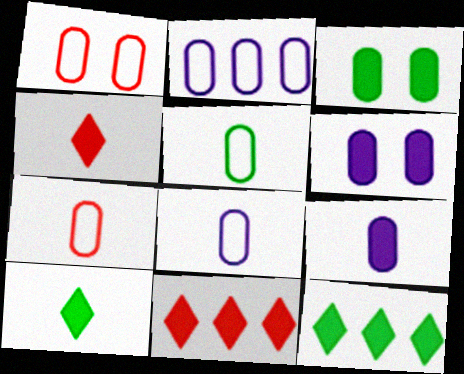[[1, 2, 5], 
[5, 7, 8]]